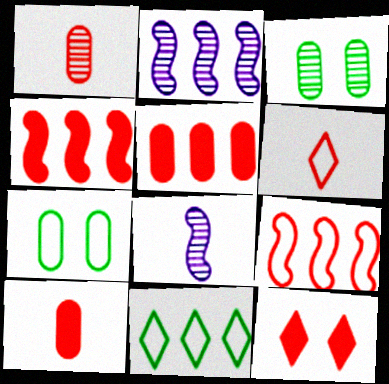[[1, 9, 12], 
[2, 5, 11], 
[4, 10, 12]]